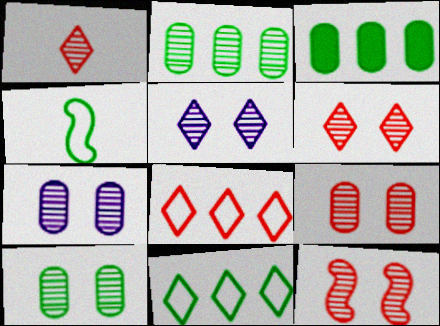[[5, 10, 12], 
[6, 9, 12], 
[7, 9, 10]]